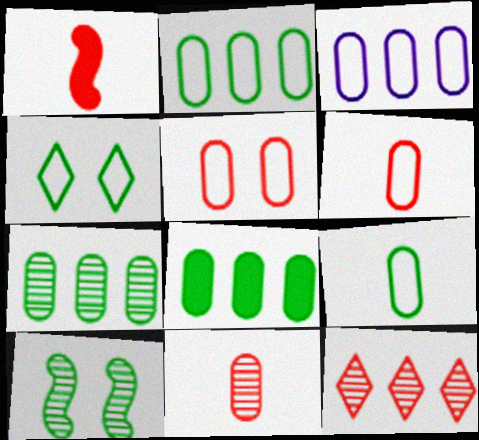[[1, 5, 12], 
[2, 7, 8], 
[3, 5, 9]]